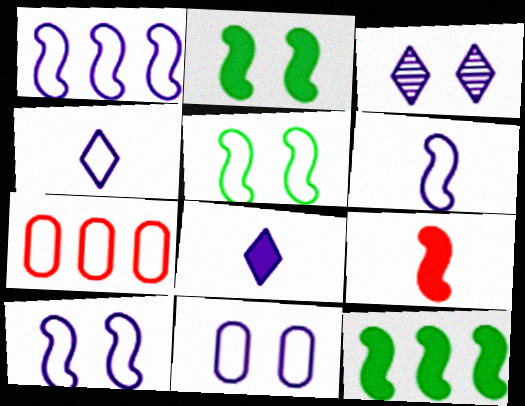[[1, 4, 11], 
[1, 6, 10], 
[4, 5, 7]]